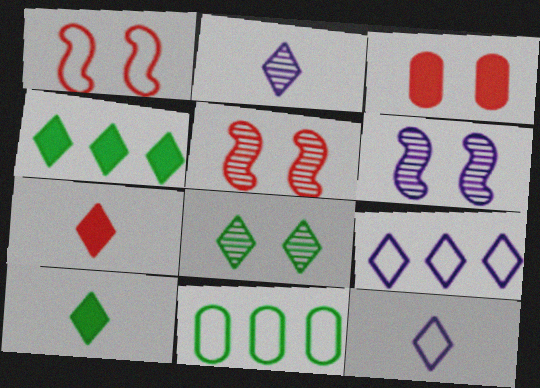[[1, 11, 12], 
[6, 7, 11], 
[7, 8, 9]]